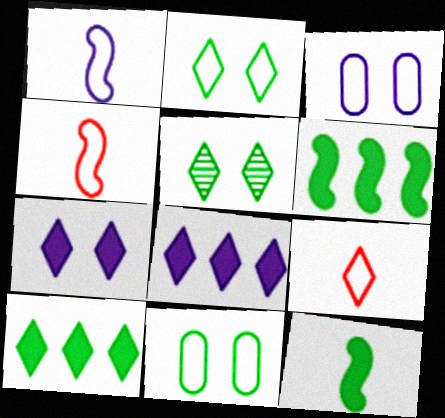[[5, 8, 9]]